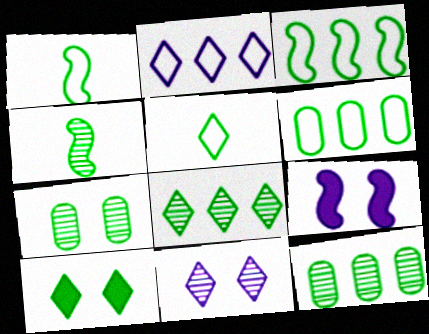[[1, 10, 12], 
[4, 6, 10], 
[4, 7, 8], 
[5, 8, 10]]